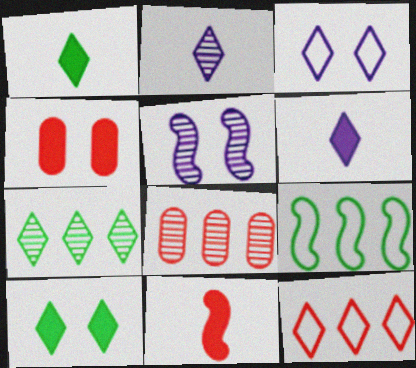[[2, 4, 9], 
[2, 10, 12], 
[5, 9, 11]]